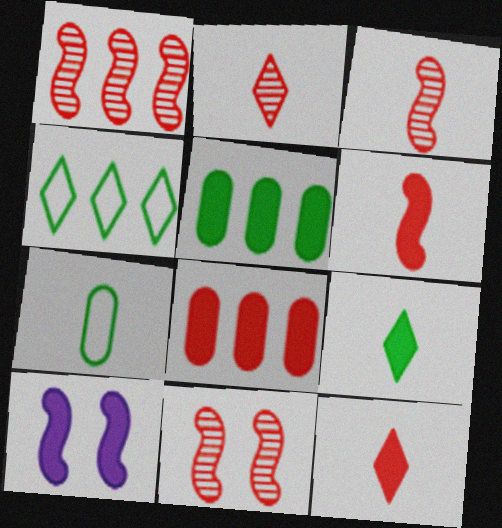[[1, 3, 11], 
[5, 10, 12], 
[8, 9, 10]]